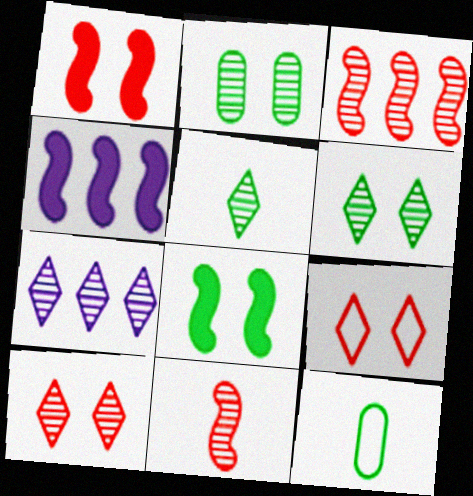[[1, 7, 12], 
[2, 7, 11], 
[4, 10, 12], 
[5, 7, 10]]